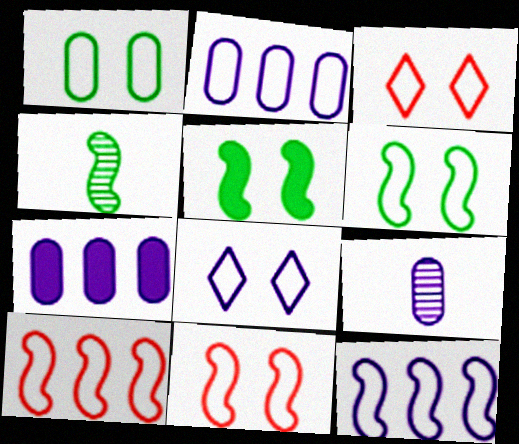[[1, 8, 11], 
[3, 4, 7]]